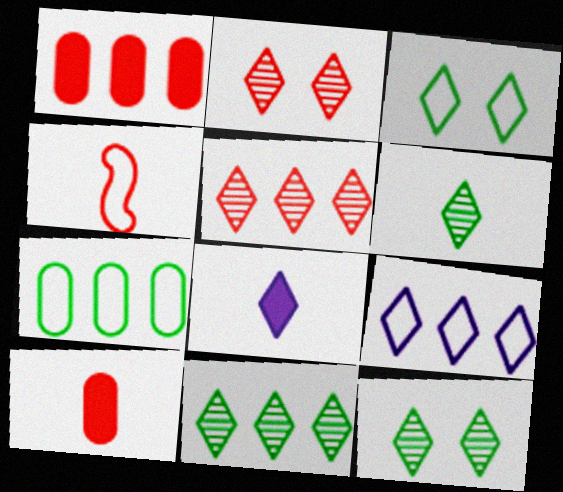[[1, 2, 4], 
[3, 5, 8], 
[6, 11, 12]]